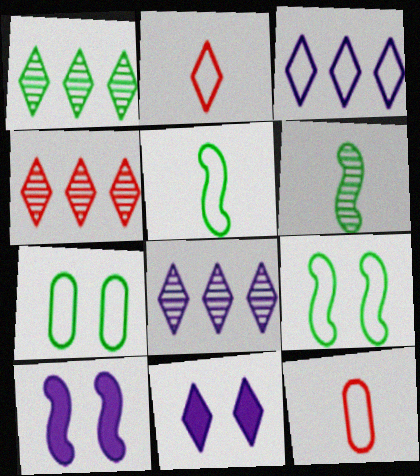[[1, 2, 11], 
[1, 4, 8], 
[1, 10, 12], 
[3, 9, 12]]